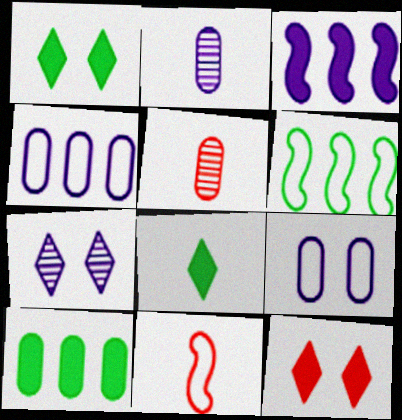[[2, 6, 12], 
[2, 8, 11], 
[5, 9, 10], 
[7, 10, 11]]